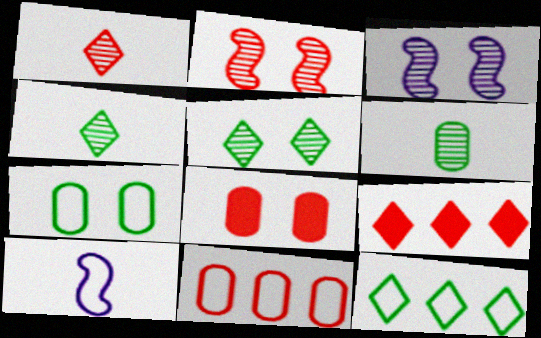[]